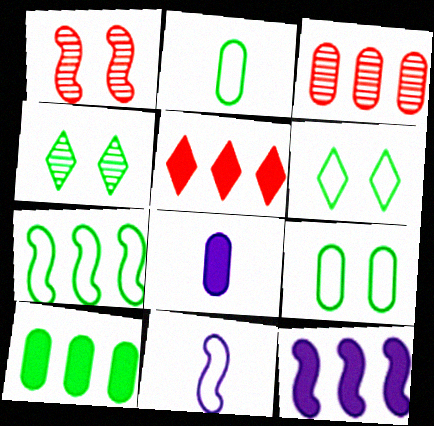[[2, 6, 7], 
[3, 8, 9], 
[5, 10, 12]]